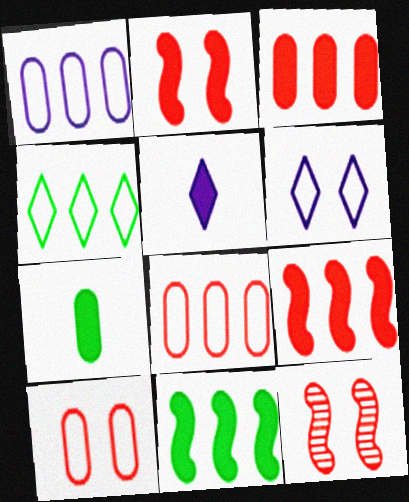[]